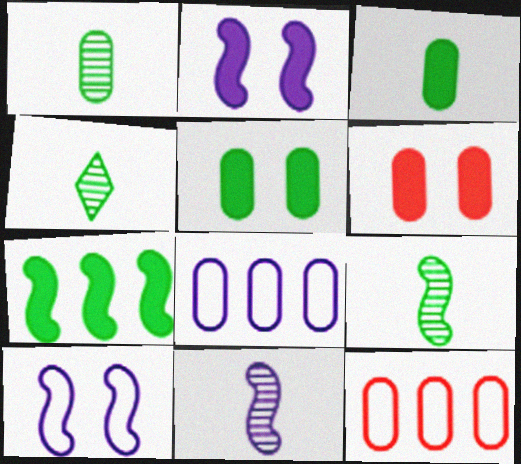[[1, 4, 9], 
[1, 6, 8], 
[2, 4, 12]]